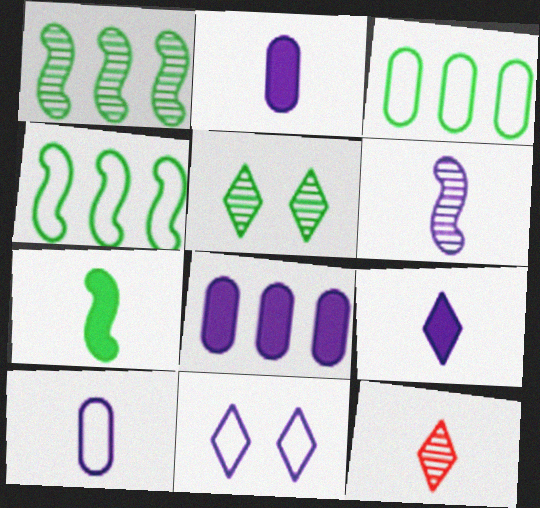[[3, 5, 7], 
[6, 8, 11], 
[6, 9, 10], 
[7, 10, 12]]